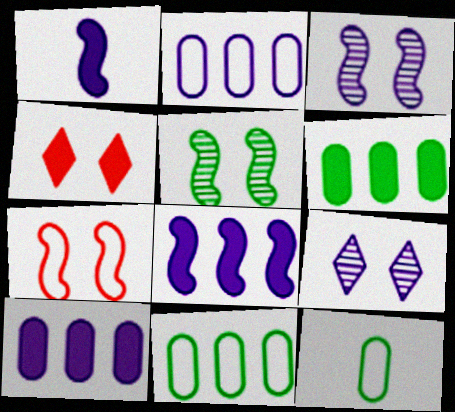[[1, 2, 9], 
[1, 4, 6]]